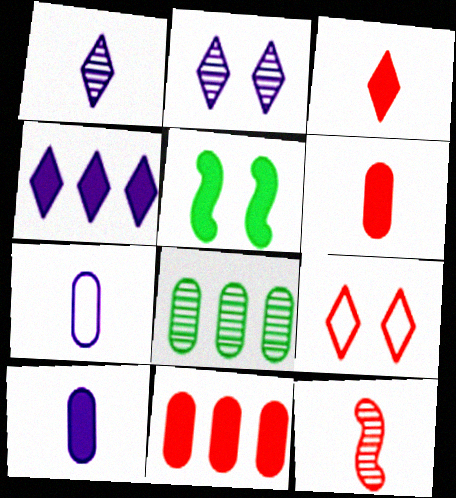[[2, 8, 12], 
[4, 5, 6], 
[9, 11, 12]]